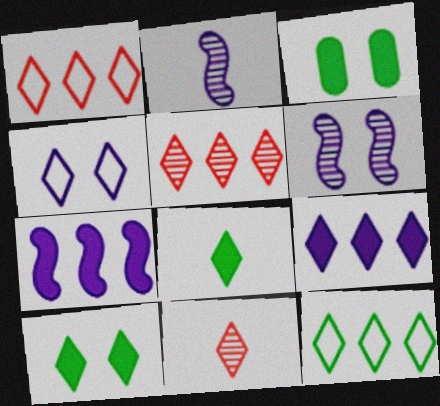[[1, 2, 3], 
[4, 5, 8], 
[5, 9, 12]]